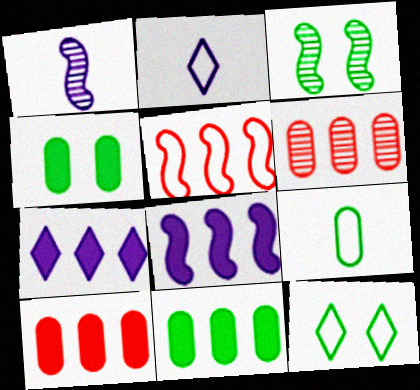[[1, 10, 12], 
[2, 3, 10], 
[3, 4, 12]]